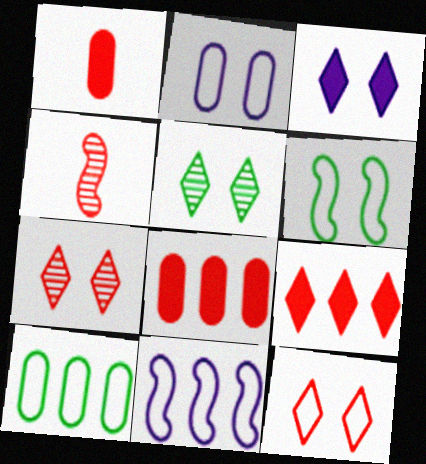[[1, 5, 11], 
[2, 6, 12], 
[3, 4, 10], 
[3, 5, 12], 
[4, 8, 12]]